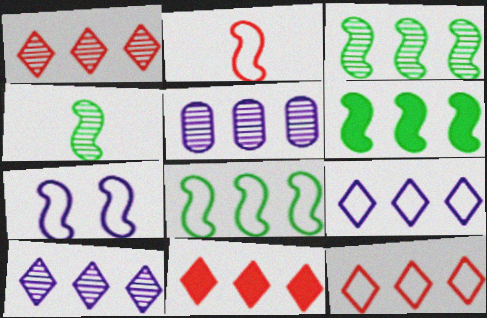[[1, 3, 5], 
[1, 11, 12], 
[2, 7, 8], 
[3, 6, 8], 
[5, 6, 12], 
[5, 8, 11]]